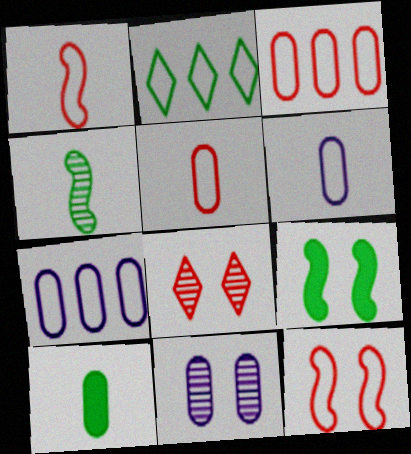[[2, 6, 12], 
[3, 10, 11]]